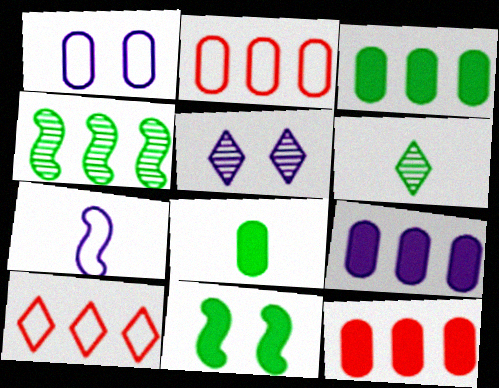[[3, 9, 12], 
[4, 9, 10], 
[5, 7, 9]]